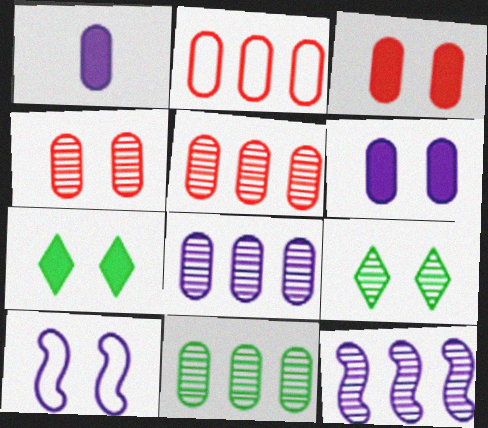[[3, 9, 10], 
[4, 7, 10], 
[5, 8, 11]]